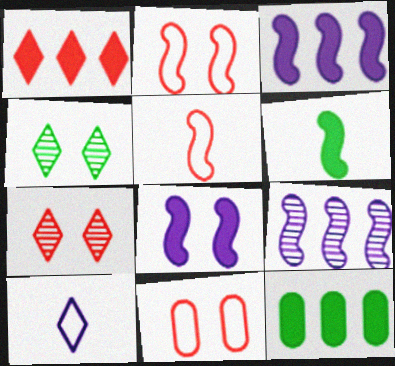[[1, 3, 12], 
[1, 4, 10], 
[2, 6, 9], 
[4, 8, 11]]